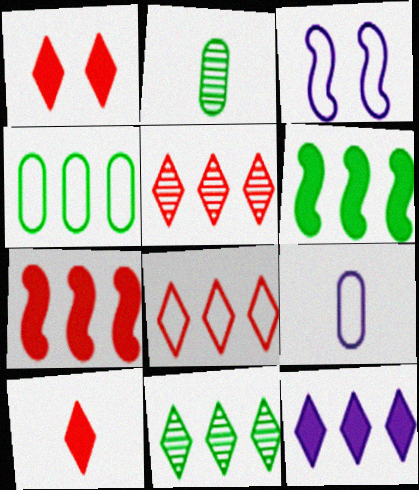[[4, 6, 11], 
[8, 11, 12]]